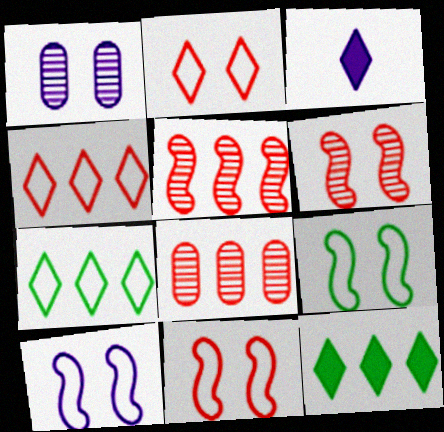[[3, 8, 9], 
[9, 10, 11]]